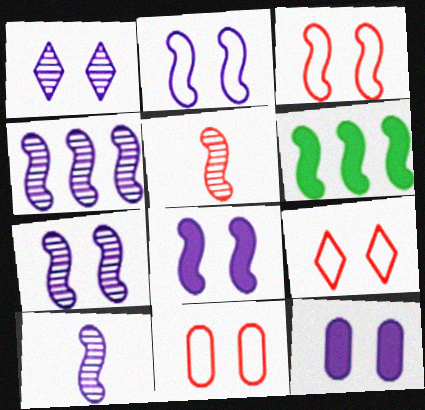[[1, 2, 12], 
[2, 5, 6], 
[2, 7, 8], 
[3, 6, 10], 
[3, 9, 11], 
[4, 7, 10]]